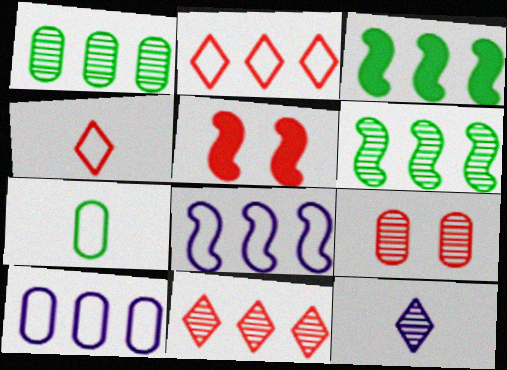[[3, 10, 11], 
[6, 9, 12]]